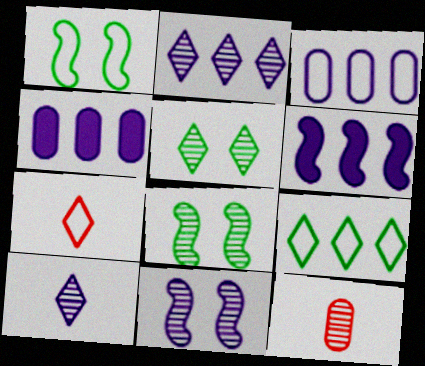[[1, 3, 7], 
[2, 3, 6], 
[2, 8, 12], 
[4, 7, 8]]